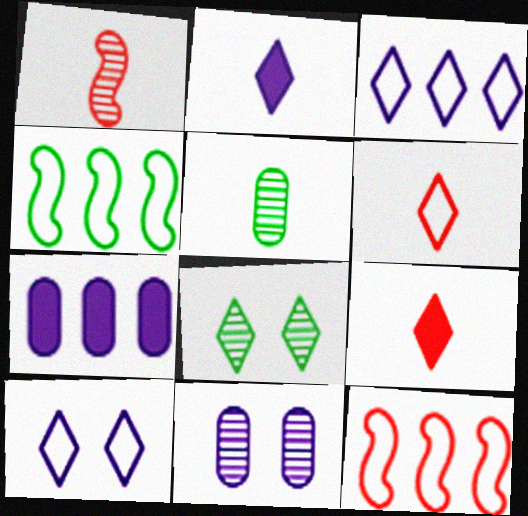[[3, 8, 9], 
[4, 9, 11]]